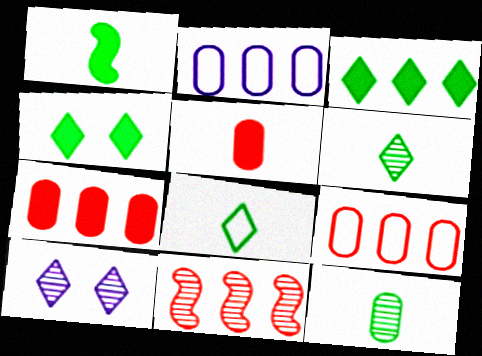[[1, 8, 12], 
[1, 9, 10], 
[2, 3, 11], 
[10, 11, 12]]